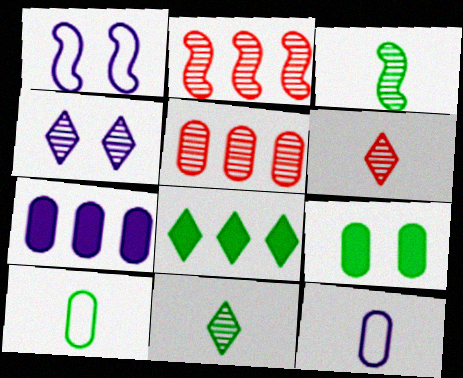[[3, 4, 5], 
[5, 9, 12]]